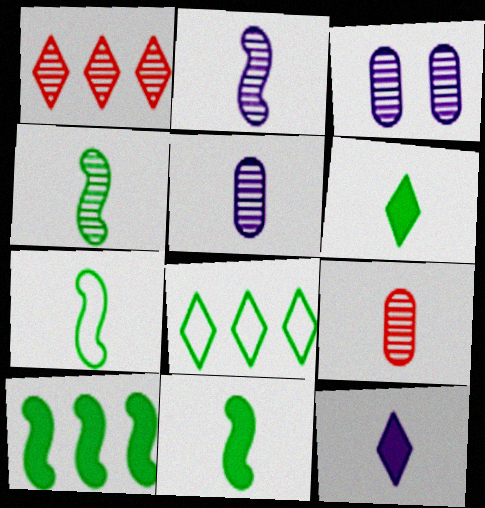[[1, 3, 4], 
[4, 7, 11], 
[7, 9, 12]]